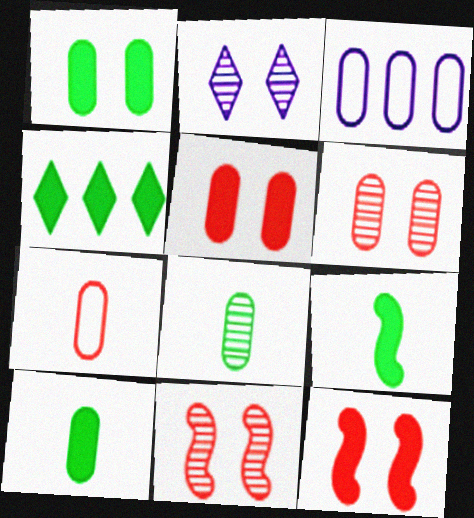[[1, 4, 9], 
[3, 5, 8], 
[3, 6, 10]]